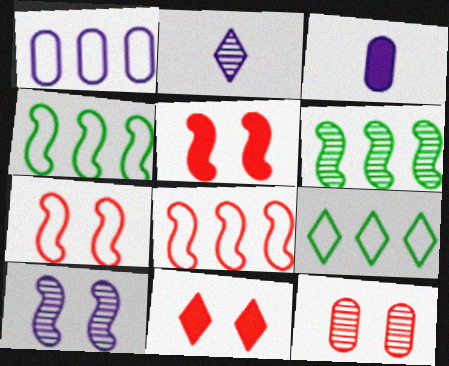[[1, 8, 9], 
[2, 6, 12], 
[2, 9, 11], 
[7, 11, 12]]